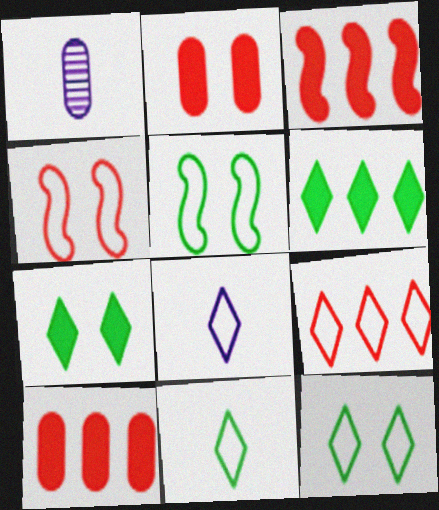[[1, 3, 12], 
[1, 4, 6], 
[8, 9, 12]]